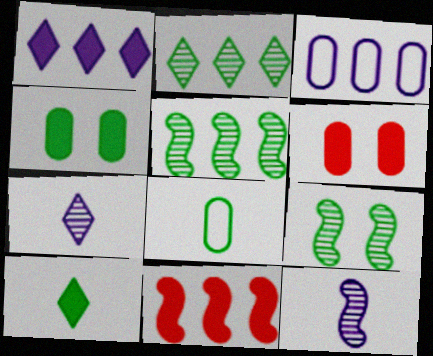[[2, 3, 11]]